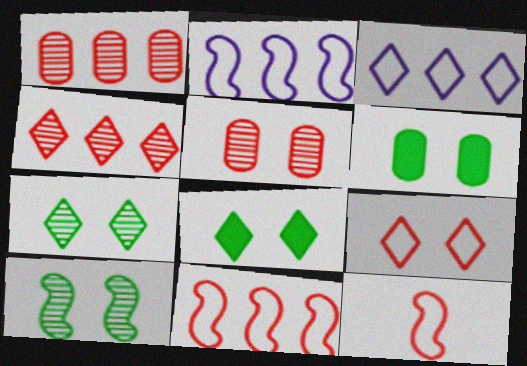[]